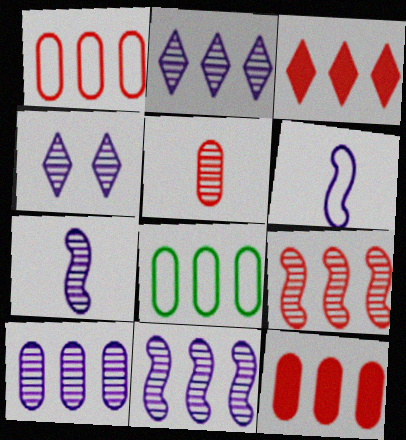[[1, 3, 9], 
[2, 10, 11], 
[3, 8, 11], 
[4, 7, 10], 
[8, 10, 12]]